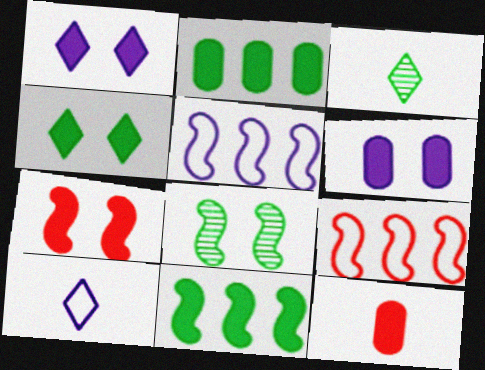[[1, 11, 12], 
[2, 6, 12], 
[3, 6, 9], 
[4, 6, 7]]